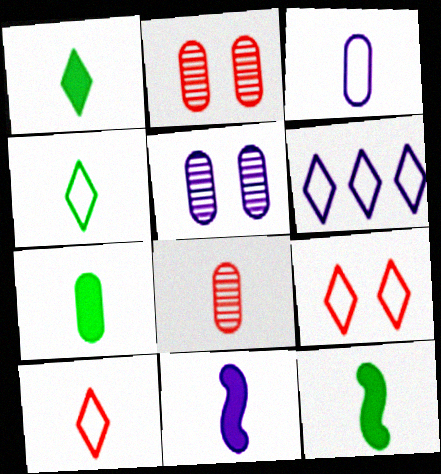[[1, 7, 12], 
[2, 6, 12], 
[3, 7, 8], 
[4, 6, 9], 
[4, 8, 11], 
[5, 6, 11]]